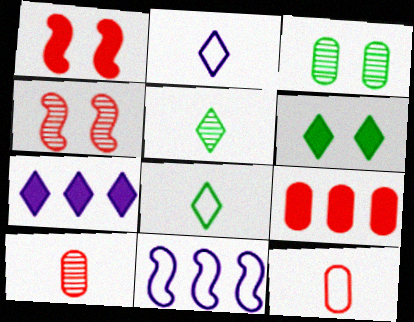[[6, 10, 11]]